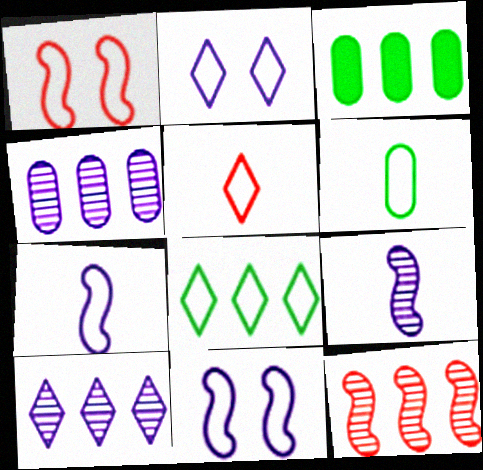[[2, 5, 8], 
[5, 6, 7]]